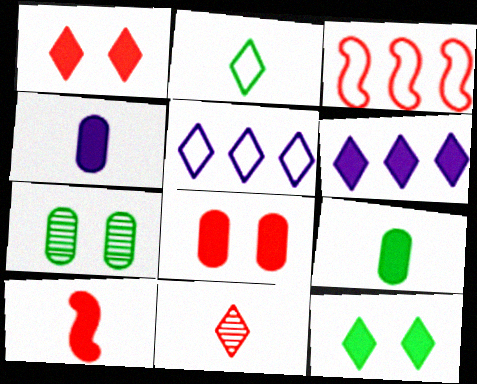[[3, 8, 11], 
[5, 7, 10], 
[5, 11, 12]]